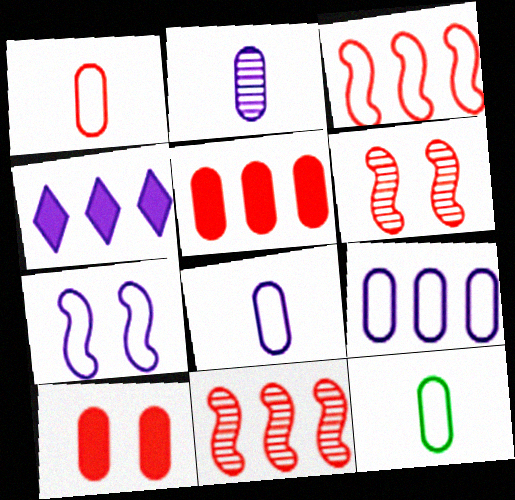[[1, 8, 12], 
[2, 4, 7], 
[4, 6, 12]]